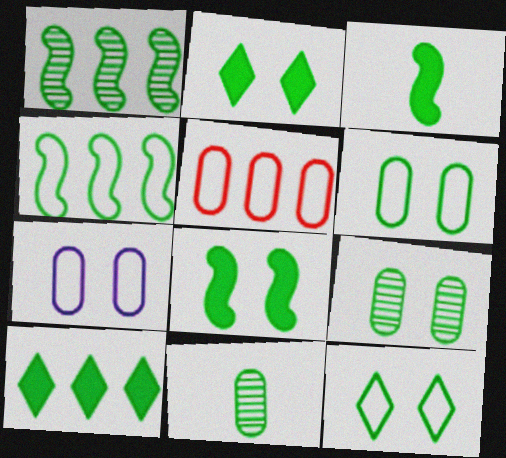[[2, 4, 11], 
[8, 9, 12]]